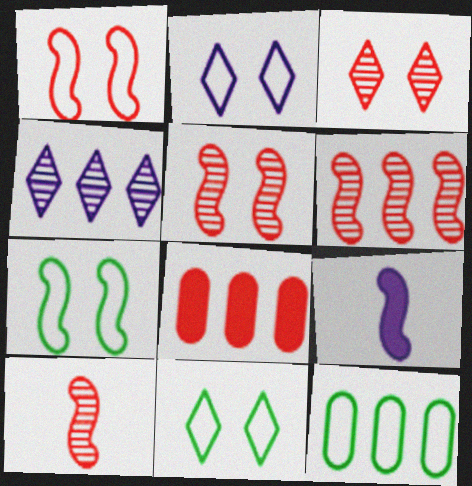[[3, 9, 12], 
[5, 6, 10], 
[6, 7, 9]]